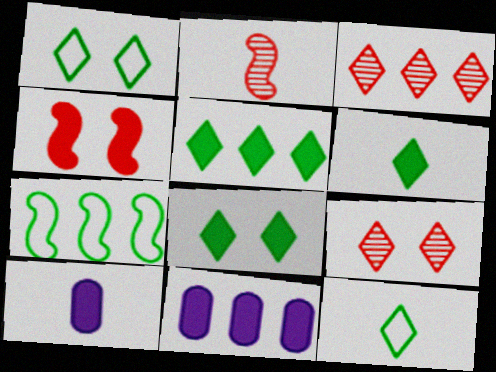[[1, 2, 11], 
[2, 10, 12], 
[3, 7, 11], 
[4, 5, 10], 
[4, 6, 11], 
[5, 6, 8], 
[7, 9, 10]]